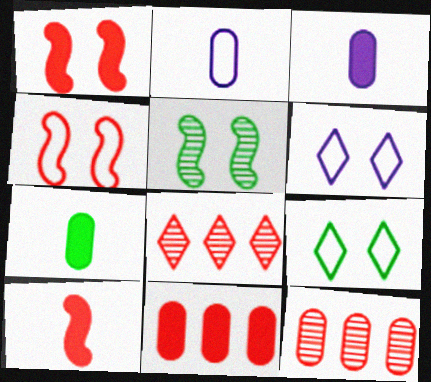[]